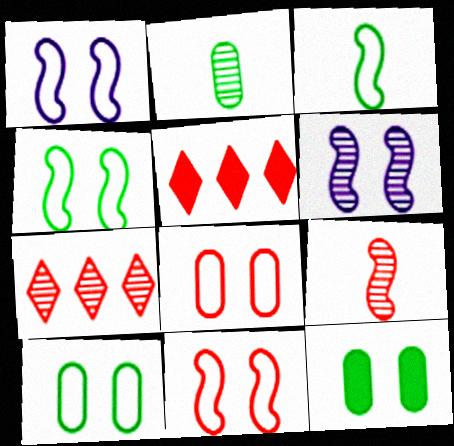[[1, 2, 5], 
[1, 4, 11], 
[2, 6, 7], 
[5, 8, 9]]